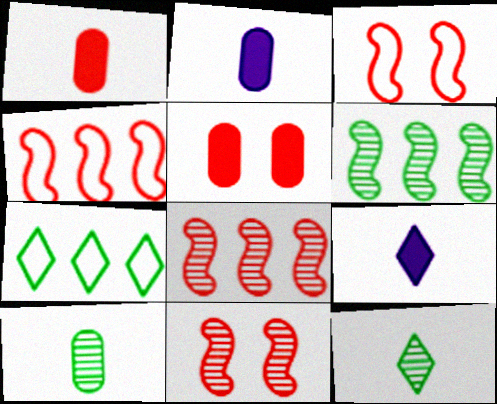[[2, 7, 11]]